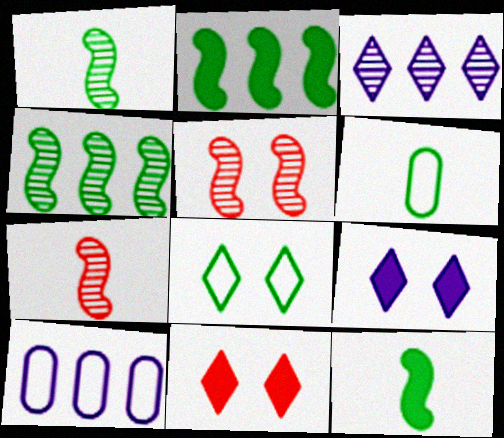[[1, 10, 11]]